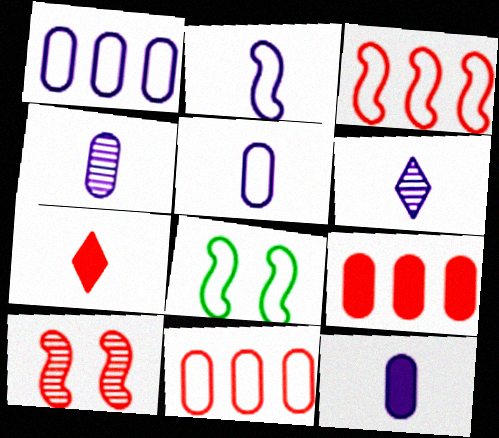[[2, 3, 8], 
[2, 6, 12], 
[4, 5, 12], 
[6, 8, 9], 
[7, 10, 11]]